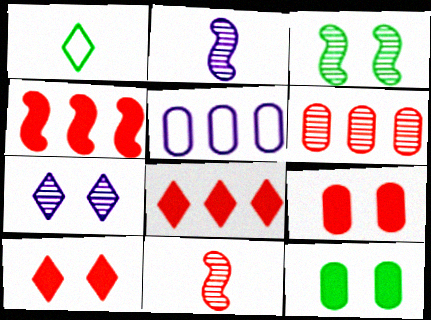[[1, 7, 8]]